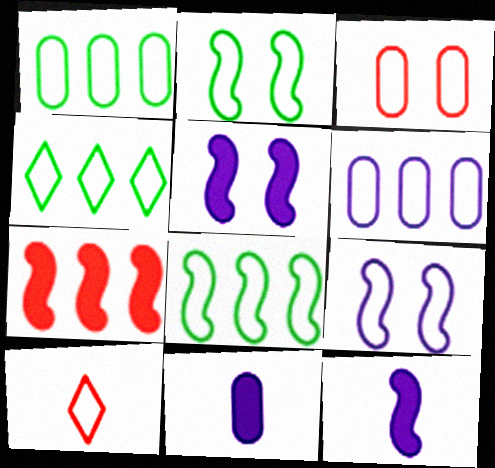[[1, 4, 8], 
[1, 9, 10], 
[2, 6, 10]]